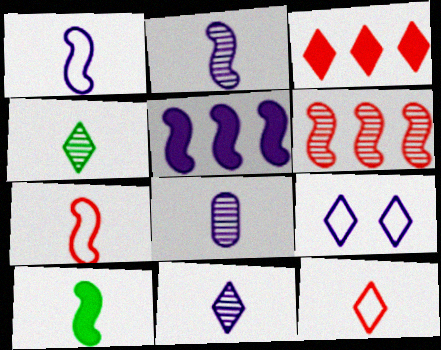[[2, 7, 10], 
[2, 8, 11], 
[3, 4, 9], 
[5, 8, 9], 
[8, 10, 12]]